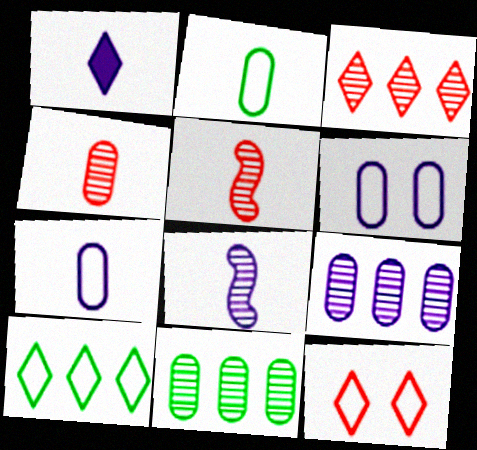[[1, 2, 5], 
[1, 7, 8]]